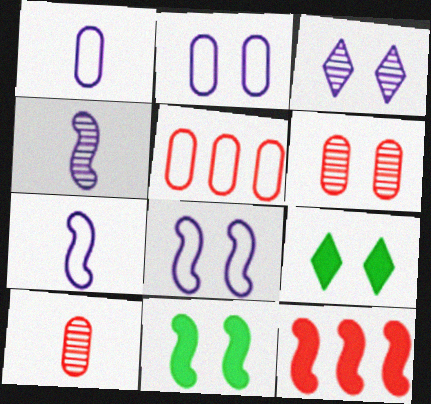[[4, 5, 9], 
[6, 8, 9]]